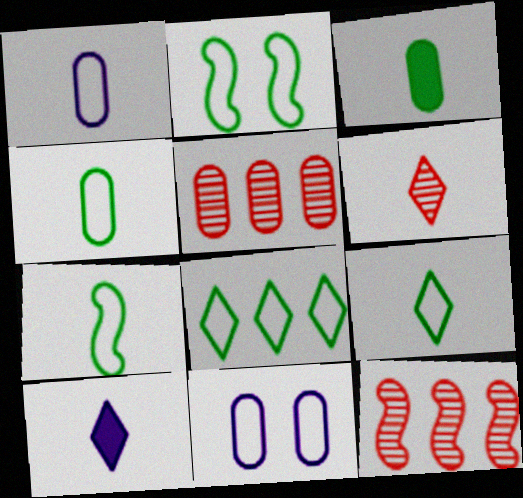[[2, 4, 8], 
[2, 5, 10], 
[3, 5, 11], 
[4, 7, 9], 
[6, 9, 10]]